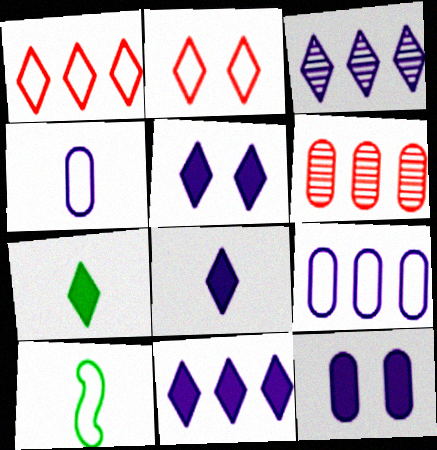[[2, 3, 7], 
[2, 9, 10], 
[5, 6, 10], 
[5, 8, 11]]